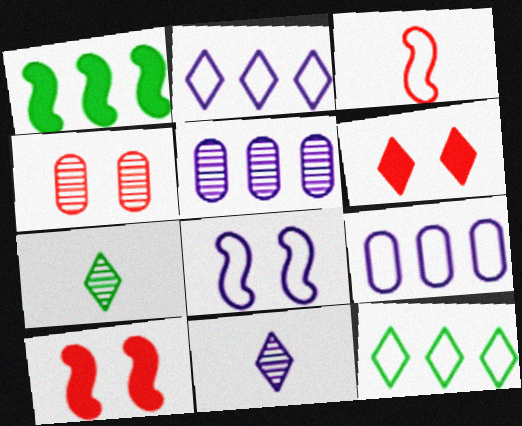[[2, 6, 7], 
[6, 11, 12], 
[7, 9, 10]]